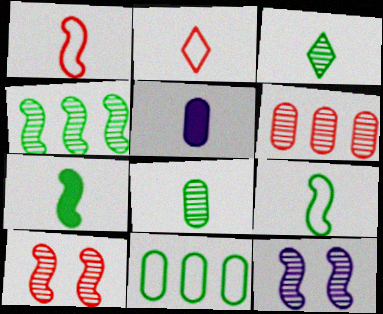[[1, 3, 5], 
[3, 6, 12]]